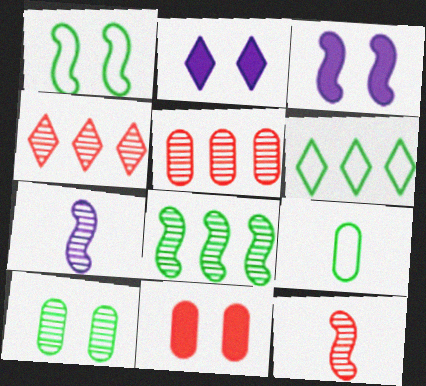[[1, 6, 9], 
[3, 4, 9], 
[4, 7, 10], 
[6, 7, 11]]